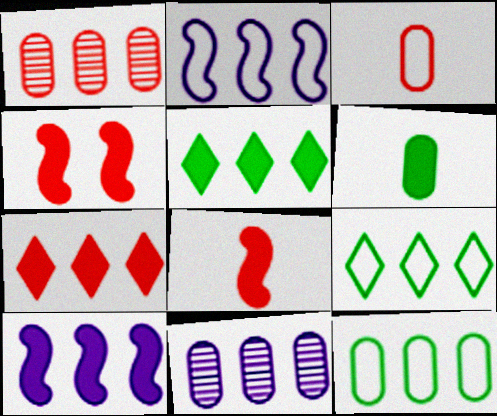[[1, 2, 5], 
[1, 9, 10]]